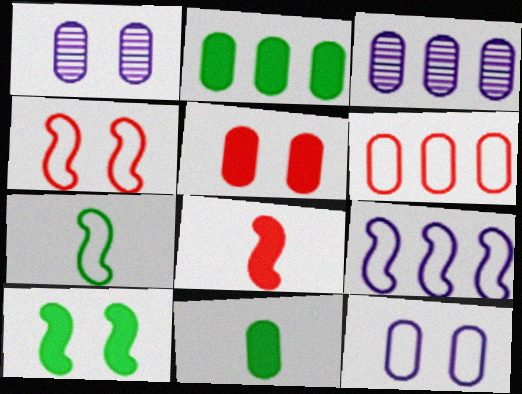[[1, 6, 11], 
[2, 3, 6], 
[4, 7, 9]]